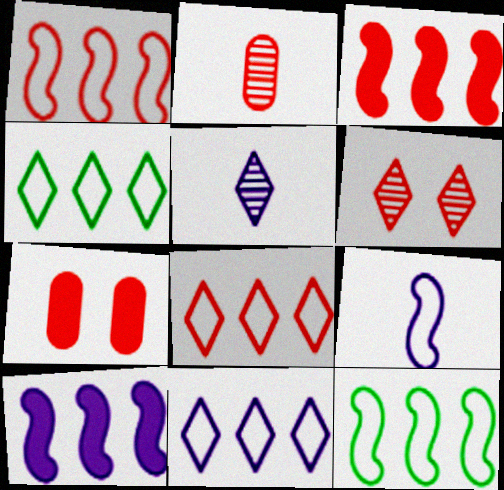[[4, 8, 11], 
[5, 7, 12]]